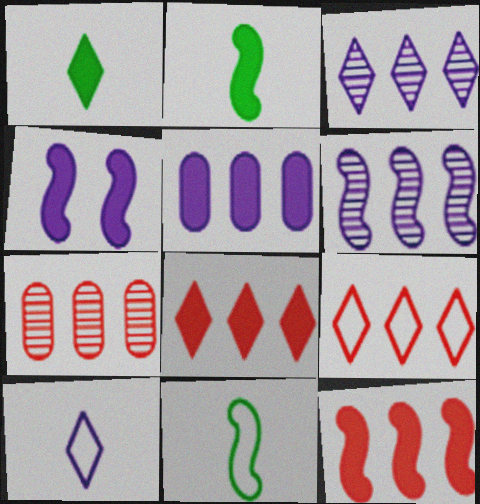[[2, 4, 12], 
[7, 9, 12]]